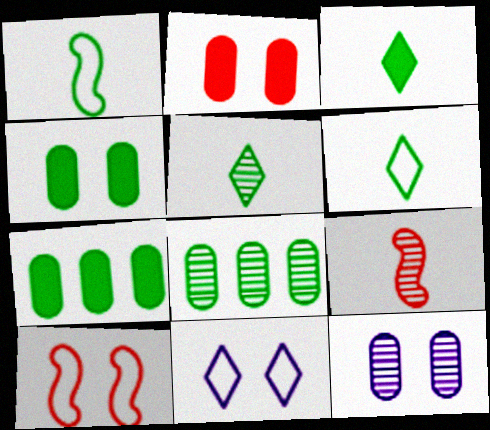[[3, 5, 6], 
[7, 9, 11]]